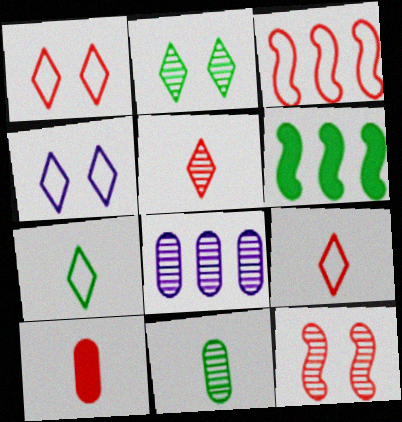[]